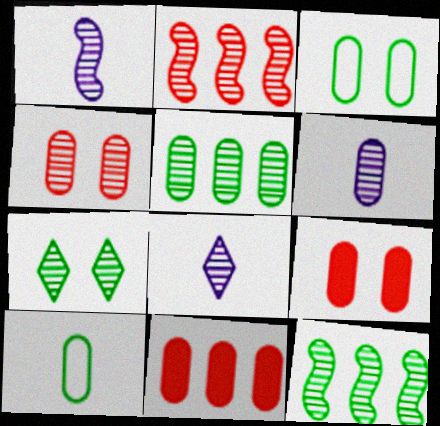[[1, 6, 8], 
[2, 6, 7], 
[3, 6, 11], 
[4, 5, 6], 
[4, 8, 12]]